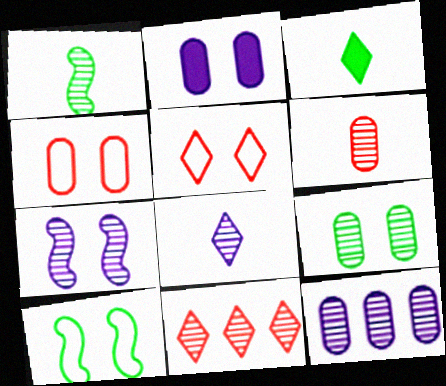[[1, 6, 8], 
[2, 4, 9], 
[6, 9, 12], 
[7, 8, 12]]